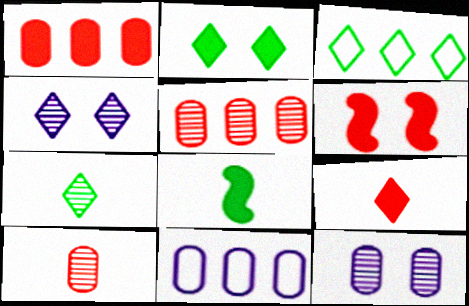[[1, 6, 9], 
[2, 3, 7], 
[3, 4, 9], 
[6, 7, 11]]